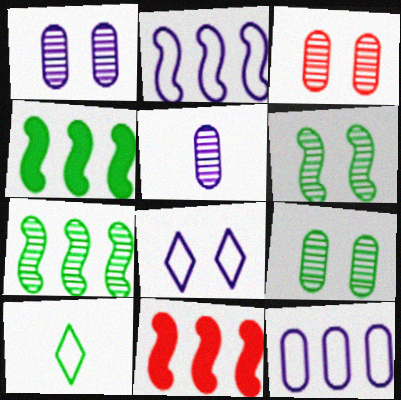[[1, 3, 9], 
[1, 10, 11], 
[2, 7, 11], 
[4, 9, 10]]